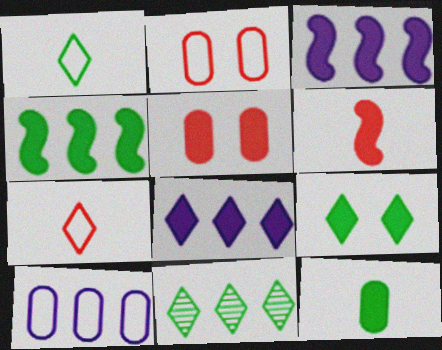[[1, 9, 11], 
[4, 9, 12]]